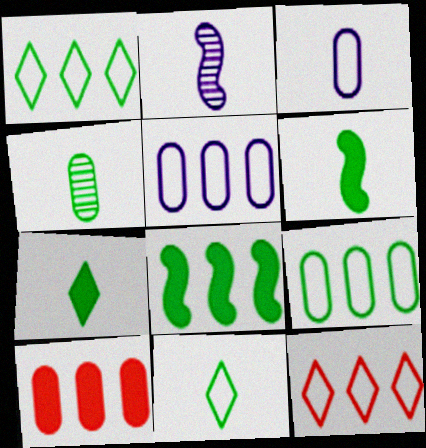[[4, 6, 11]]